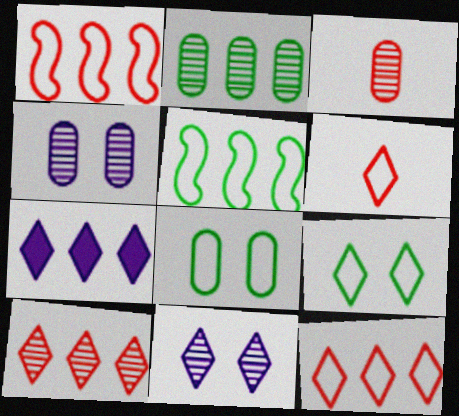[[1, 2, 7], 
[2, 3, 4]]